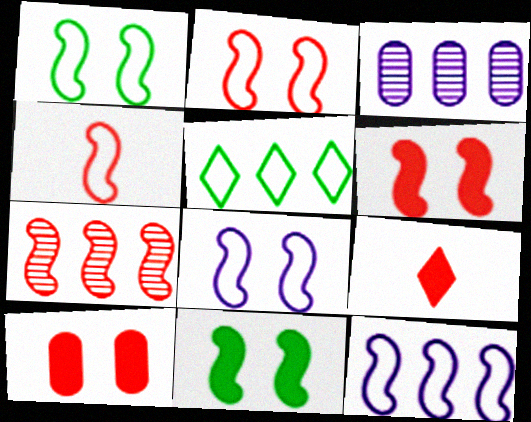[[1, 2, 8], 
[1, 3, 9], 
[1, 4, 12], 
[4, 6, 7]]